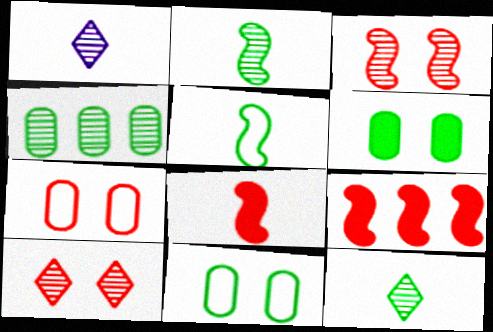[[1, 3, 4], 
[1, 9, 11]]